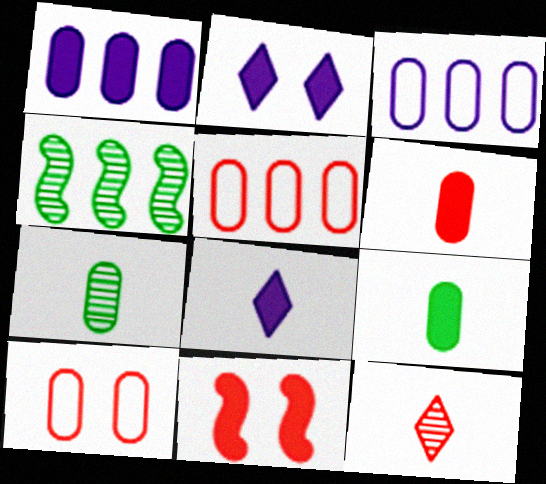[[1, 7, 10], 
[4, 8, 10], 
[5, 11, 12]]